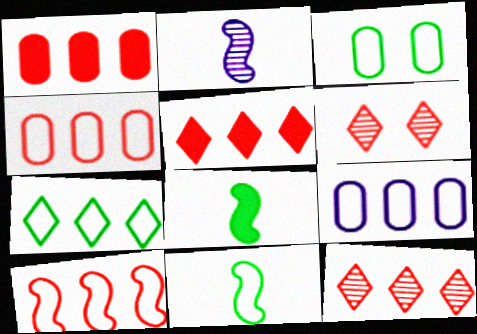[[1, 10, 12], 
[2, 3, 5], 
[3, 7, 11], 
[6, 8, 9], 
[7, 9, 10]]